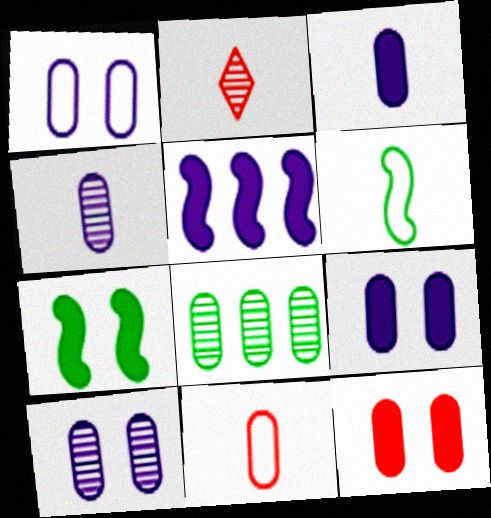[[1, 9, 10], 
[2, 3, 6], 
[8, 9, 11]]